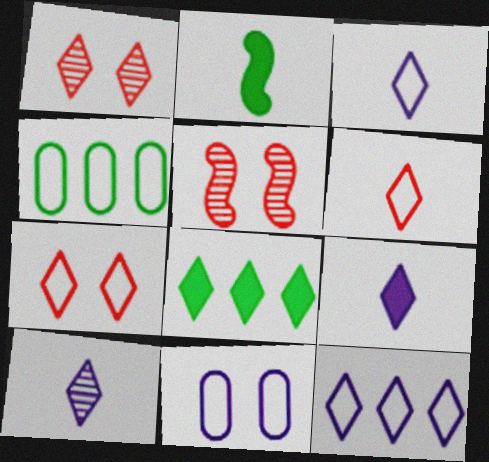[[1, 3, 8], 
[3, 9, 10], 
[4, 5, 9], 
[7, 8, 10]]